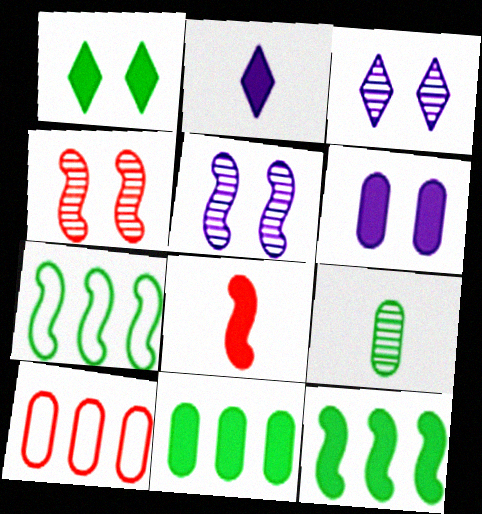[[1, 7, 9], 
[5, 7, 8], 
[6, 9, 10]]